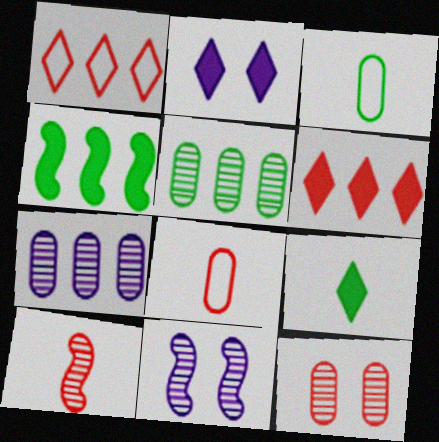[[1, 4, 7], 
[2, 6, 9], 
[3, 6, 11]]